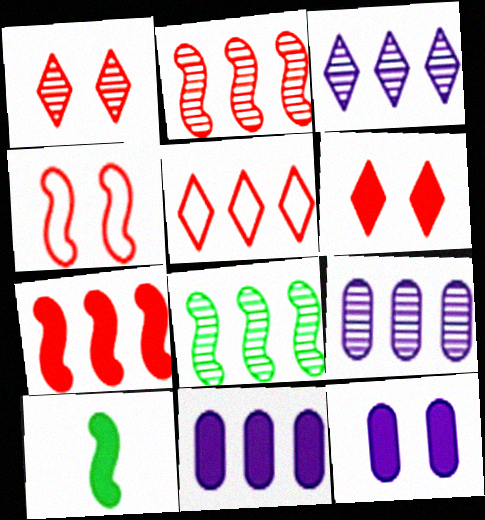[[5, 8, 11], 
[6, 10, 11]]